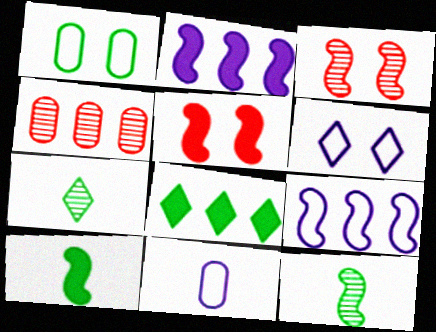[[1, 8, 12], 
[2, 5, 10], 
[3, 8, 11], 
[3, 9, 10], 
[4, 6, 10], 
[4, 8, 9], 
[5, 9, 12], 
[6, 9, 11]]